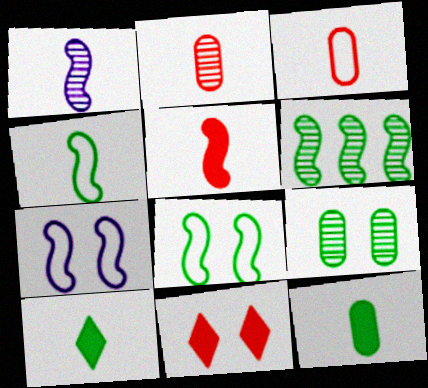[[1, 3, 10], 
[1, 4, 5], 
[5, 6, 7], 
[7, 9, 11]]